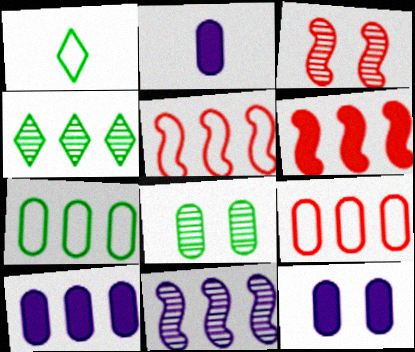[[1, 3, 10], 
[2, 8, 9], 
[2, 10, 12], 
[4, 5, 10]]